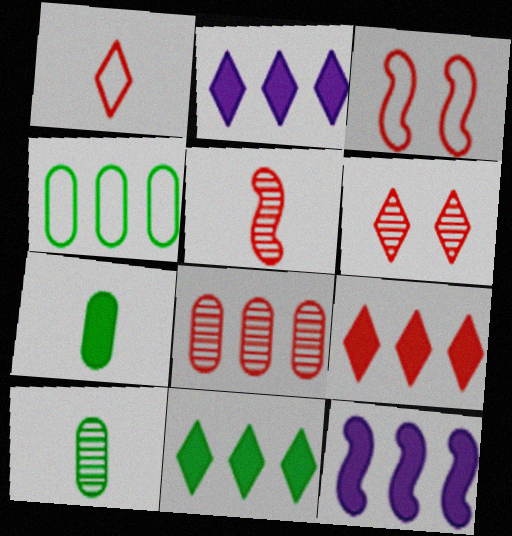[[1, 6, 9], 
[2, 3, 10], 
[2, 9, 11], 
[5, 6, 8]]